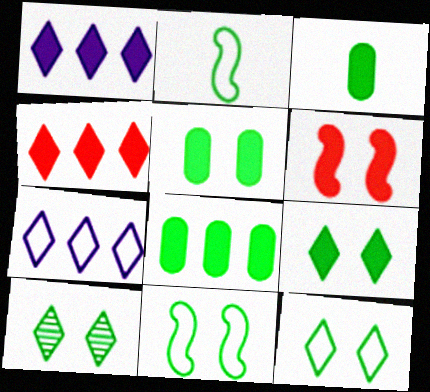[[1, 3, 6], 
[2, 8, 10], 
[3, 5, 8], 
[5, 10, 11], 
[9, 10, 12]]